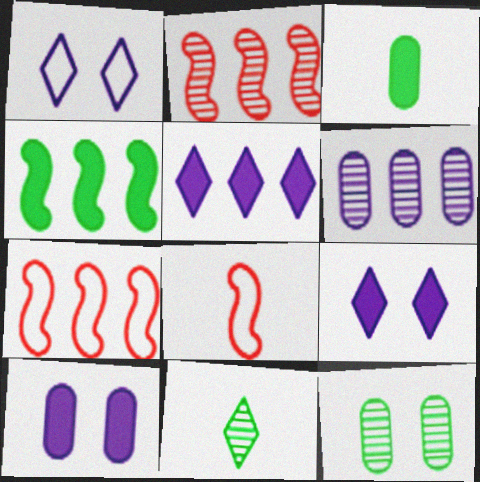[[1, 2, 3], 
[5, 8, 12], 
[7, 10, 11]]